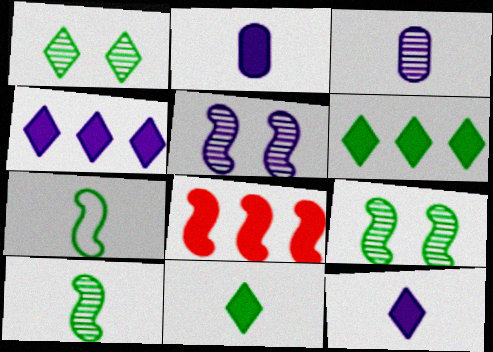[[5, 7, 8]]